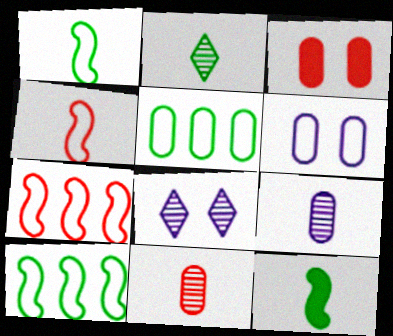[[3, 5, 9]]